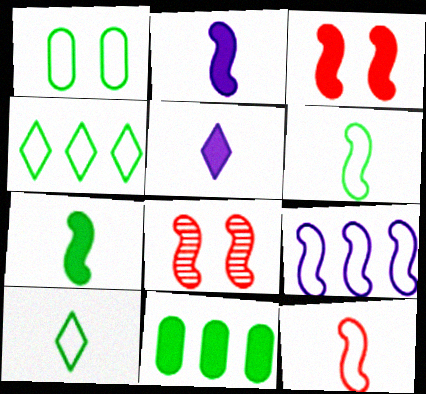[[1, 4, 6], 
[3, 5, 11], 
[7, 8, 9]]